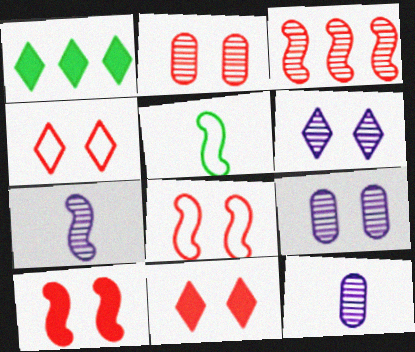[[1, 8, 12], 
[2, 4, 10], 
[2, 8, 11]]